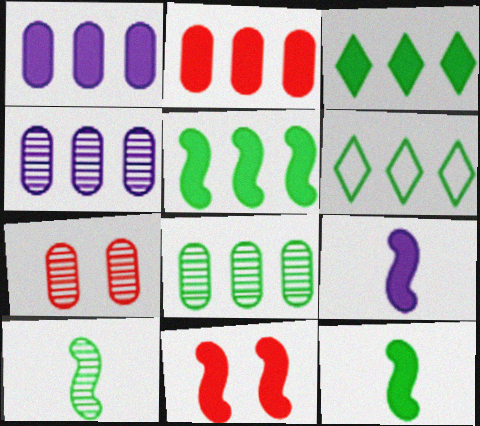[[5, 6, 8], 
[5, 9, 11], 
[6, 7, 9]]